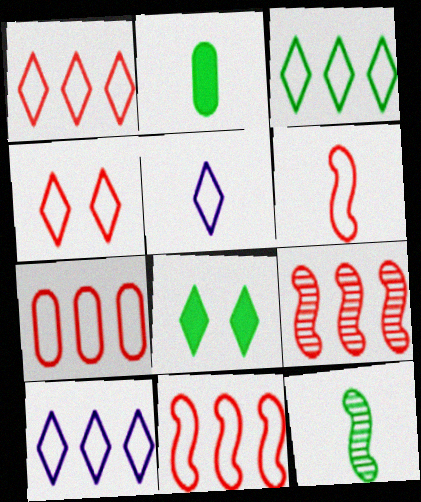[[1, 3, 10], 
[1, 7, 11], 
[3, 4, 5], 
[4, 6, 7]]